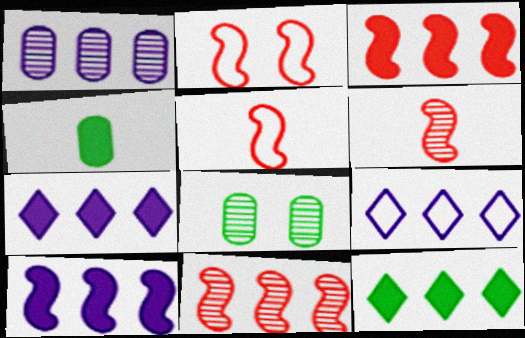[[1, 9, 10], 
[2, 3, 6], 
[5, 7, 8]]